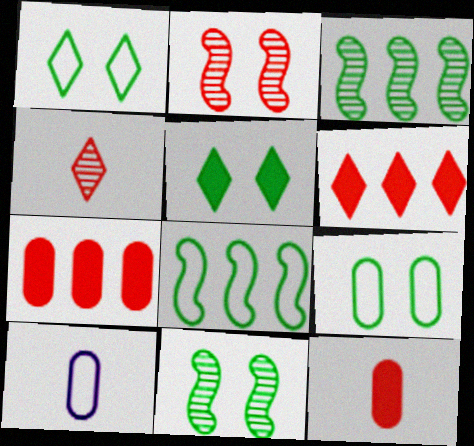[[5, 9, 11], 
[6, 10, 11]]